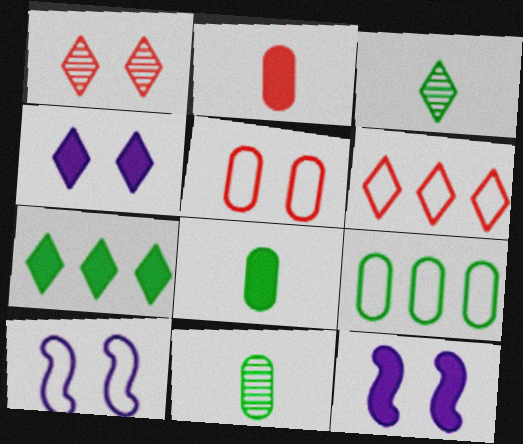[[2, 7, 12], 
[3, 4, 6], 
[6, 11, 12]]